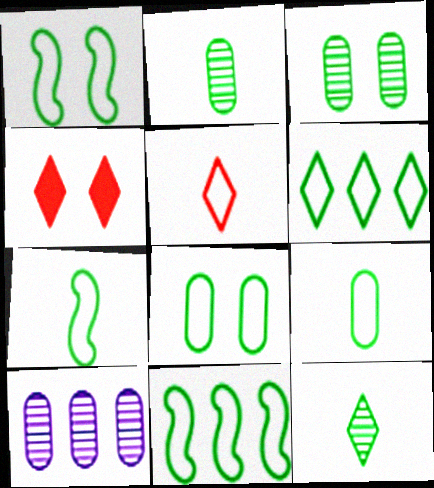[[1, 6, 9], 
[1, 7, 11], 
[4, 7, 10], 
[6, 7, 8]]